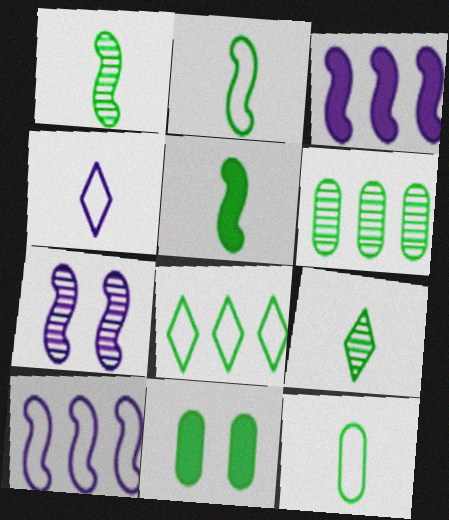[[1, 2, 5], 
[1, 8, 11], 
[5, 9, 12], 
[6, 11, 12]]